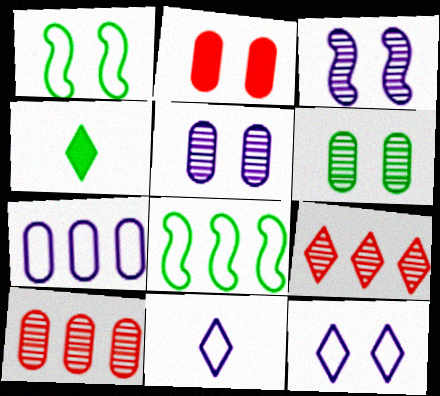[[4, 6, 8], 
[4, 9, 12]]